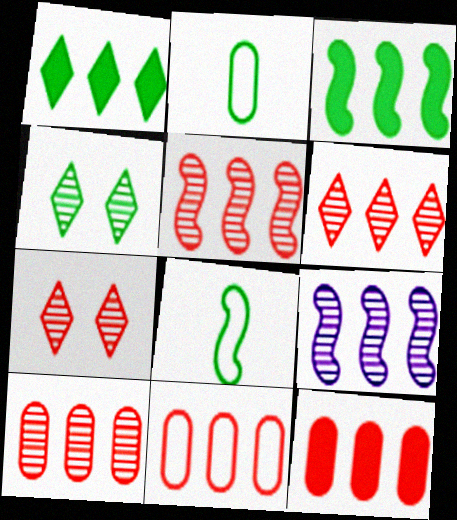[[1, 9, 11], 
[2, 3, 4], 
[5, 6, 10], 
[10, 11, 12]]